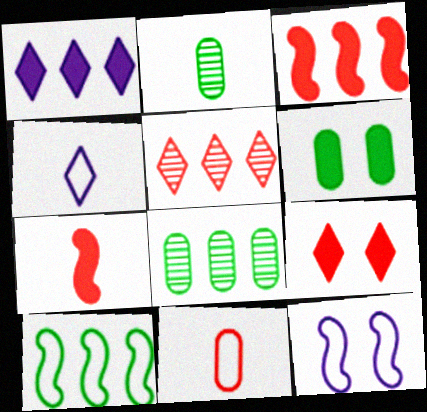[[1, 6, 7], 
[2, 4, 7]]